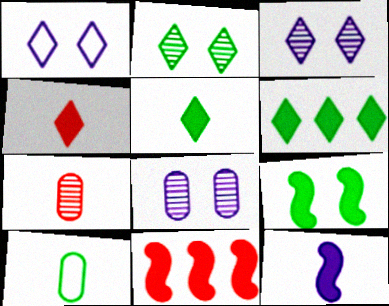[[3, 10, 11], 
[9, 11, 12]]